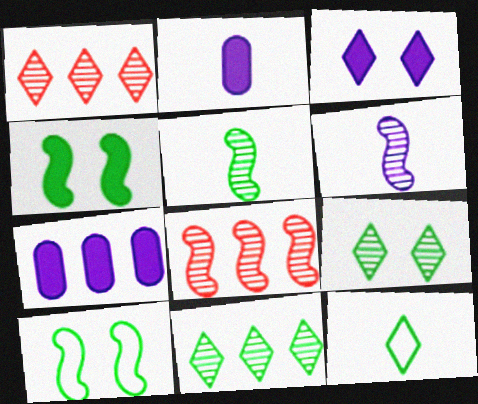[[1, 2, 10], 
[1, 3, 12]]